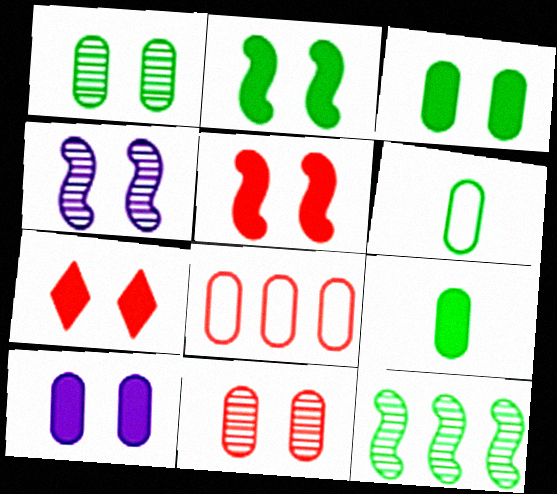[[2, 7, 10]]